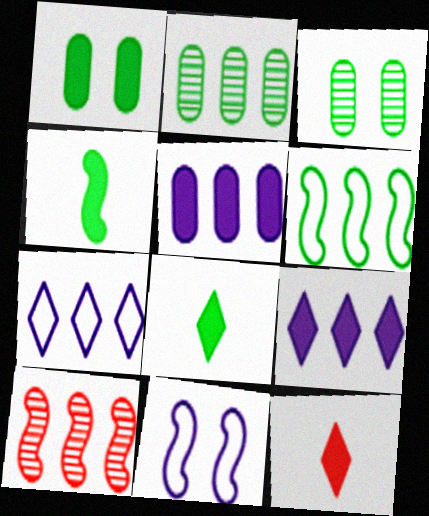[[2, 11, 12], 
[3, 6, 8], 
[4, 10, 11]]